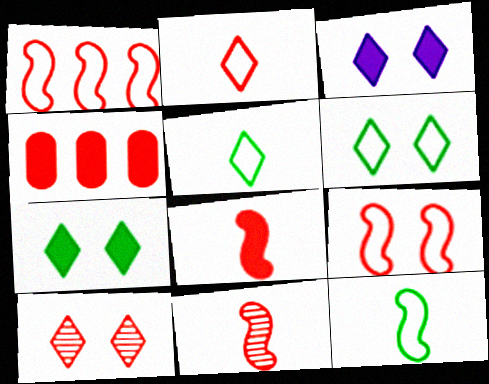[[3, 6, 10]]